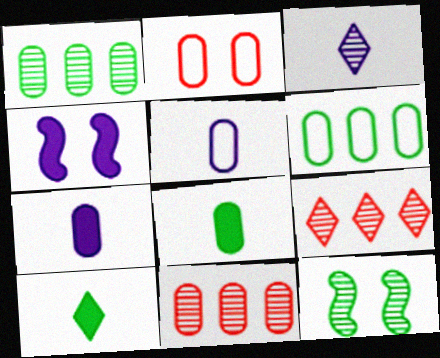[[1, 2, 7], 
[2, 5, 6], 
[3, 11, 12], 
[6, 10, 12]]